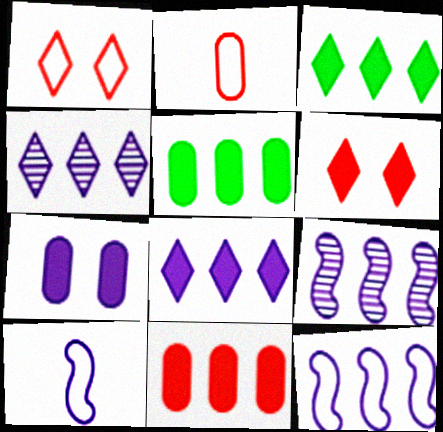[[4, 7, 10]]